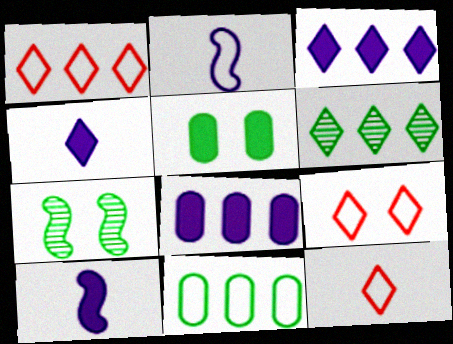[[1, 3, 6], 
[1, 9, 12], 
[2, 9, 11], 
[4, 6, 9], 
[7, 8, 12]]